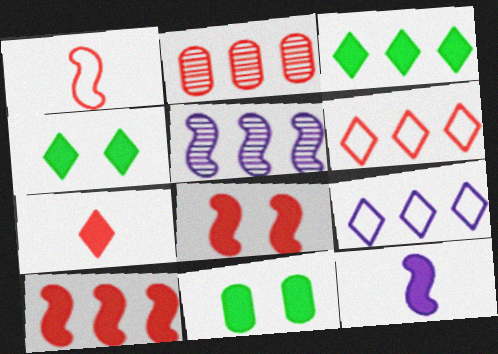[[2, 6, 10]]